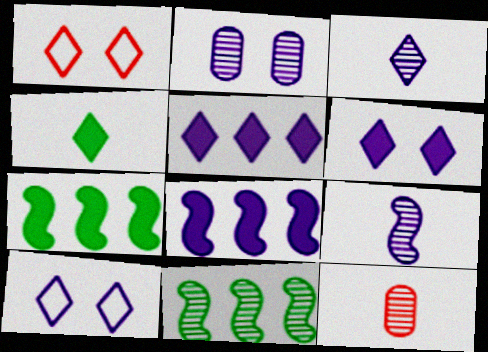[[3, 5, 10], 
[7, 10, 12]]